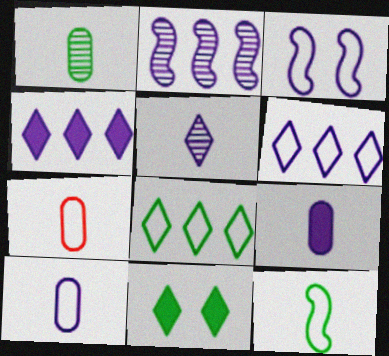[[1, 7, 9], 
[2, 7, 11], 
[3, 6, 10], 
[3, 7, 8]]